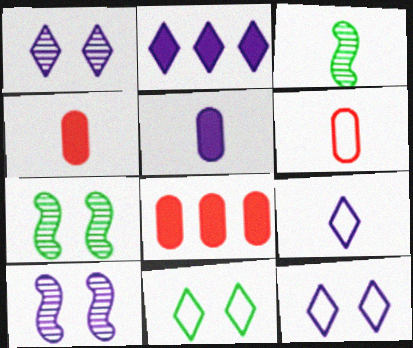[[1, 2, 9], 
[2, 6, 7], 
[3, 4, 9], 
[3, 8, 12], 
[7, 8, 9]]